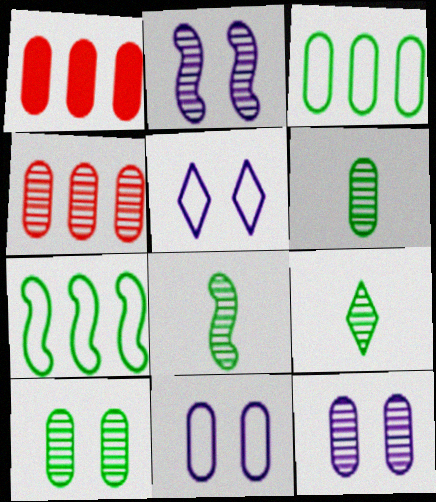[[1, 5, 8], 
[1, 6, 11], 
[2, 4, 9], 
[4, 6, 12], 
[6, 8, 9]]